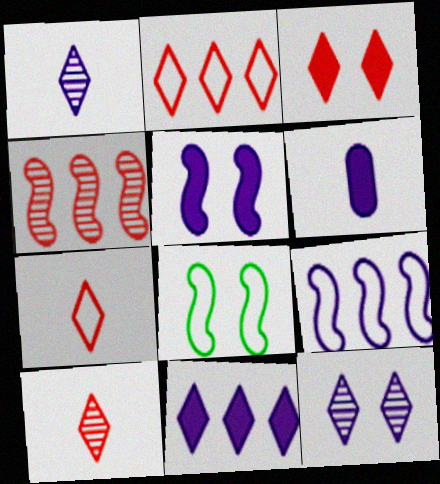[[2, 3, 10], 
[5, 6, 11], 
[6, 9, 12]]